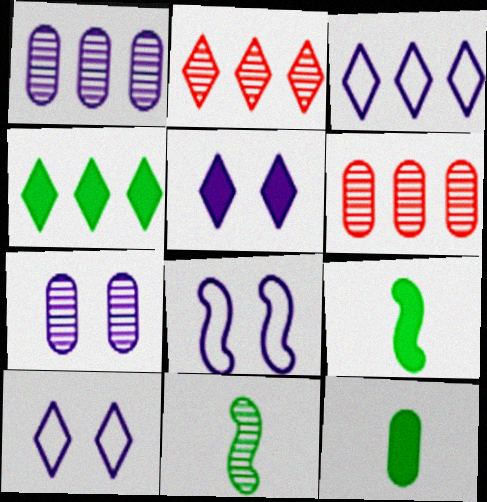[[2, 3, 4], 
[2, 7, 11], 
[2, 8, 12], 
[5, 7, 8], 
[6, 9, 10]]